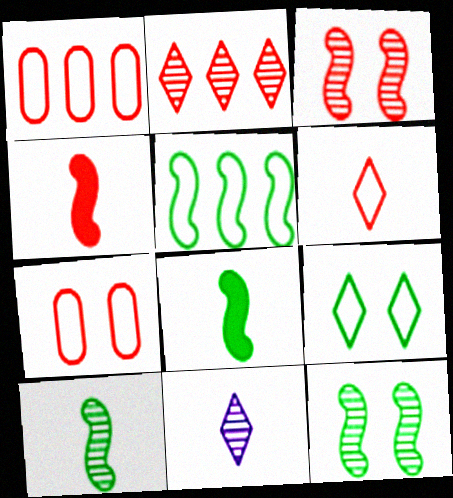[[2, 4, 7], 
[5, 8, 12]]